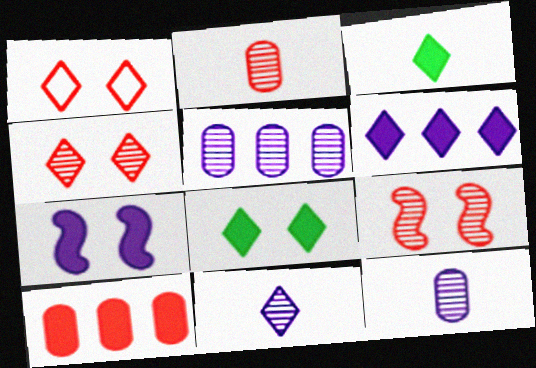[[3, 7, 10]]